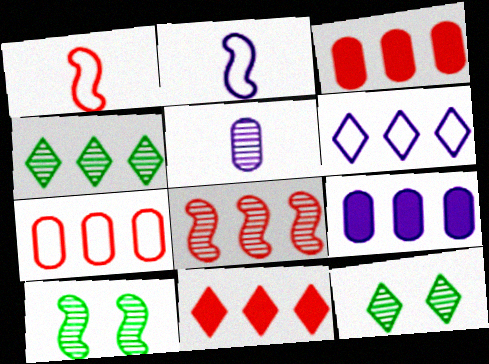[[1, 9, 12], 
[2, 3, 12], 
[4, 6, 11], 
[5, 8, 12], 
[7, 8, 11]]